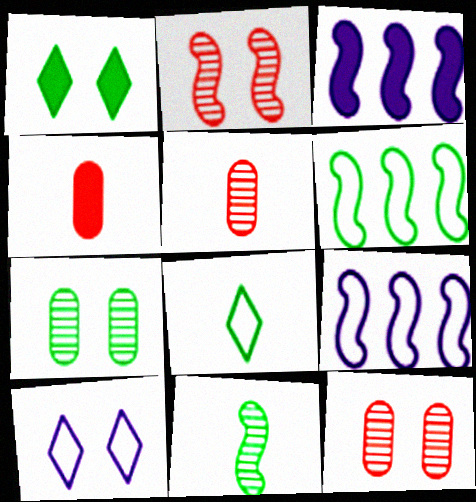[[1, 3, 4], 
[1, 5, 9], 
[3, 8, 12]]